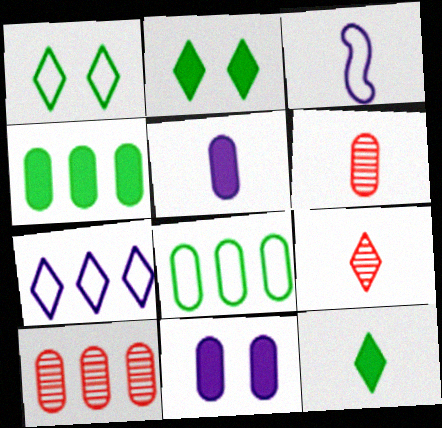[[2, 3, 10], 
[2, 7, 9], 
[3, 6, 12], 
[6, 8, 11]]